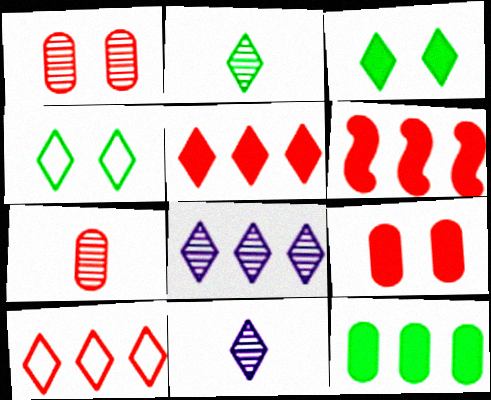[[3, 10, 11], 
[4, 5, 11]]